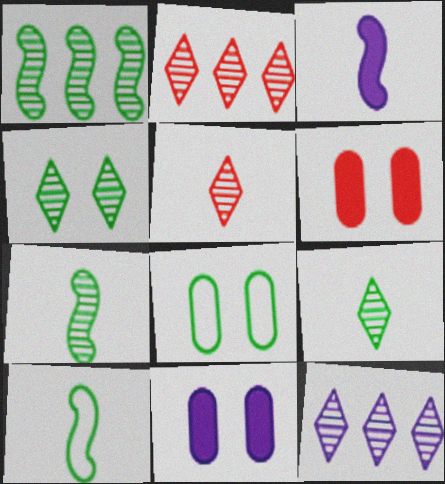[[2, 3, 8], 
[2, 10, 11], 
[4, 5, 12], 
[6, 10, 12]]